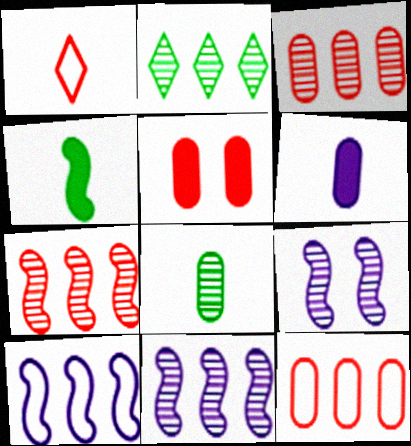[[1, 5, 7], 
[2, 3, 11]]